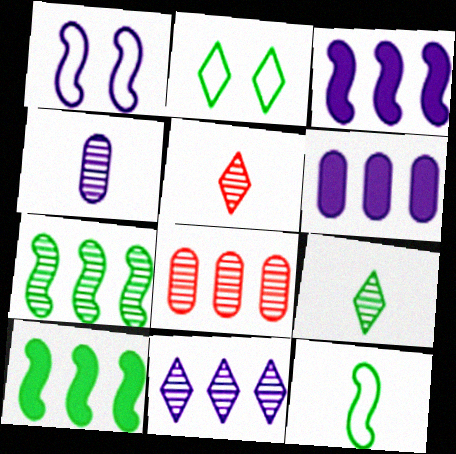[[7, 8, 11]]